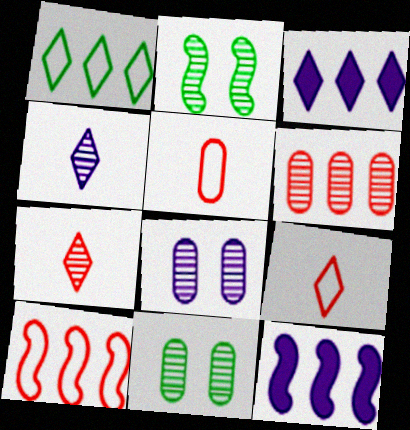[[1, 6, 12], 
[2, 3, 5], 
[2, 4, 6], 
[9, 11, 12]]